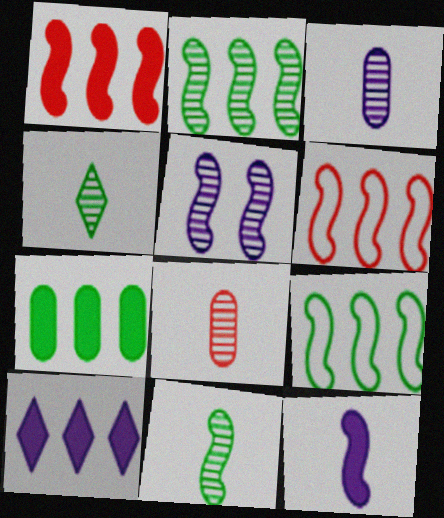[[1, 7, 10]]